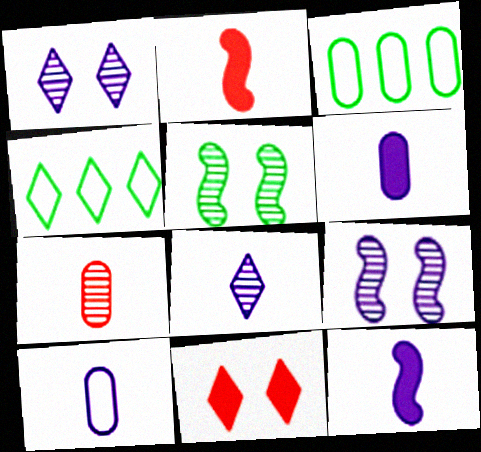[[1, 2, 3], 
[4, 8, 11], 
[8, 10, 12]]